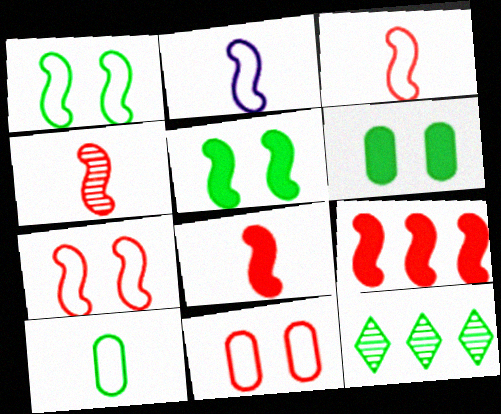[[3, 4, 8], 
[4, 7, 9], 
[5, 10, 12]]